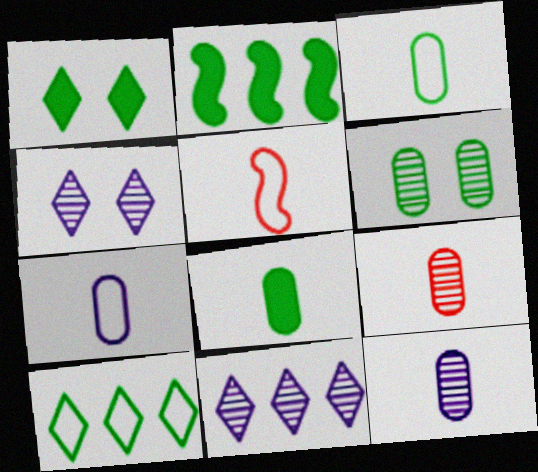[[1, 2, 8], 
[7, 8, 9]]